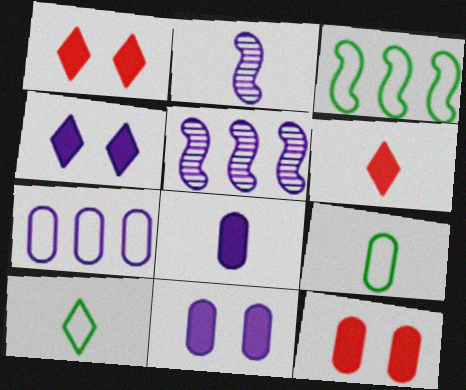[[1, 5, 9], 
[2, 4, 7], 
[2, 6, 9], 
[5, 10, 12]]